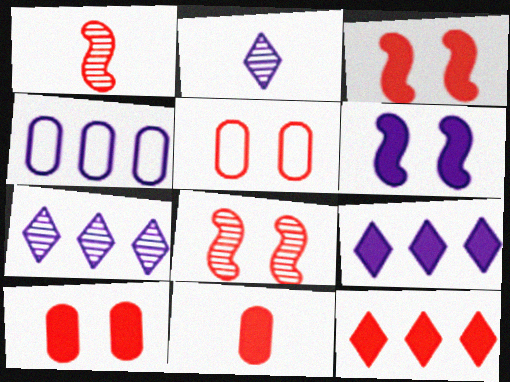[[1, 5, 12], 
[2, 4, 6], 
[3, 11, 12]]